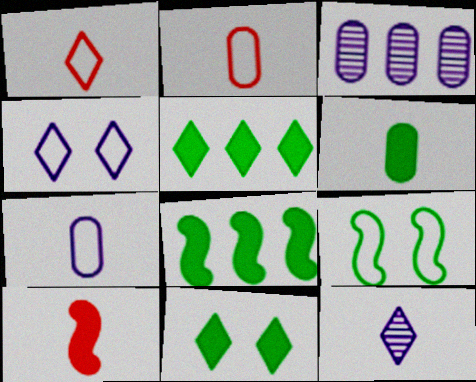[[6, 8, 11]]